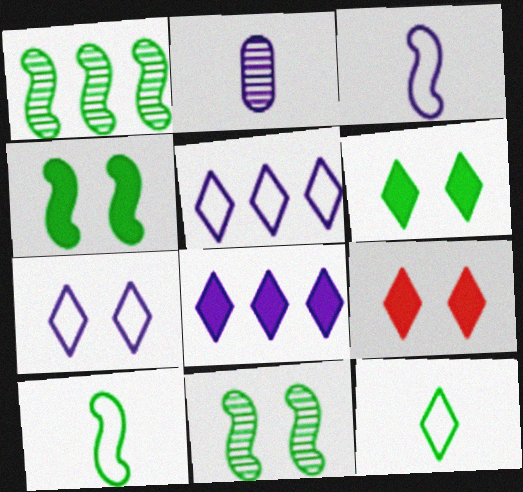[[1, 4, 10]]